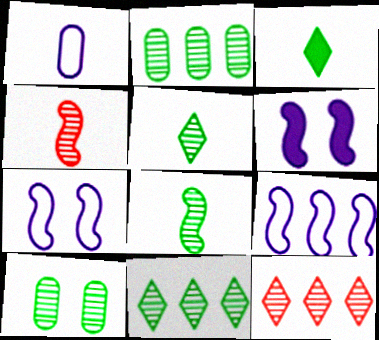[[1, 3, 4], 
[8, 10, 11]]